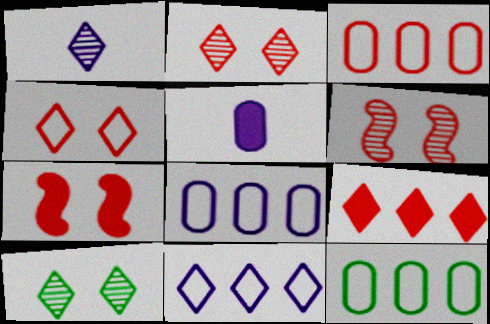[[1, 7, 12], 
[3, 8, 12]]